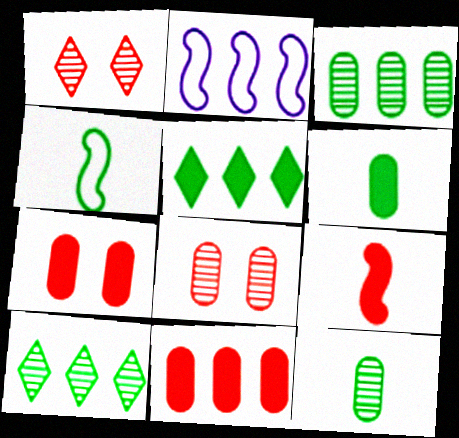[[1, 2, 6], 
[2, 10, 11]]